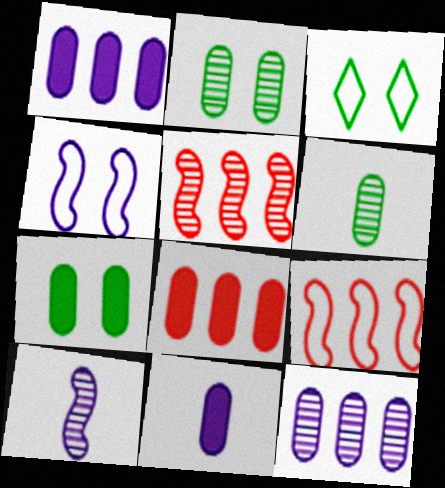[[3, 5, 11], 
[3, 8, 10], 
[7, 8, 11]]